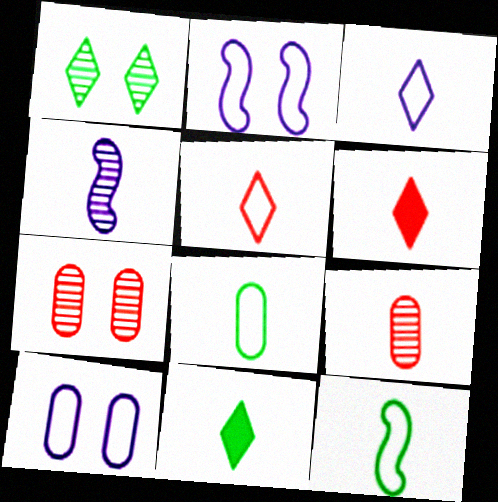[[4, 6, 8]]